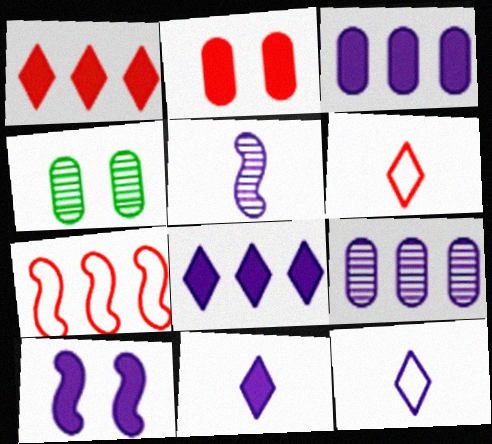[[3, 10, 11], 
[4, 7, 11], 
[9, 10, 12]]